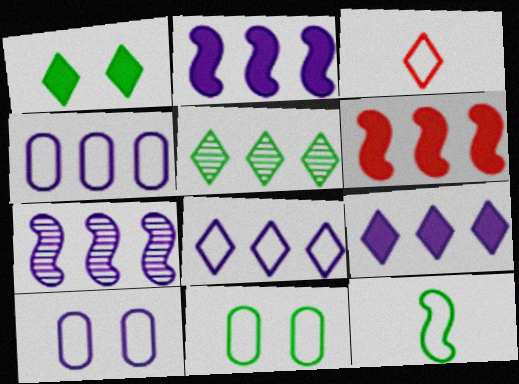[[4, 5, 6], 
[4, 7, 9]]